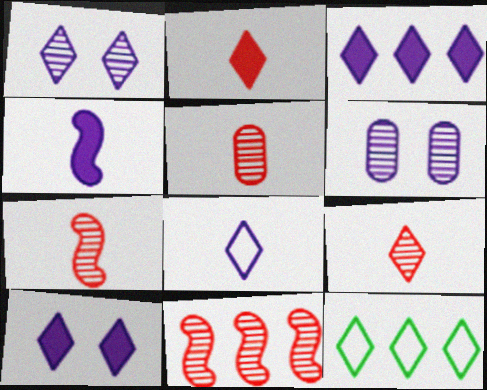[[1, 2, 12], 
[1, 3, 8], 
[5, 7, 9], 
[9, 10, 12]]